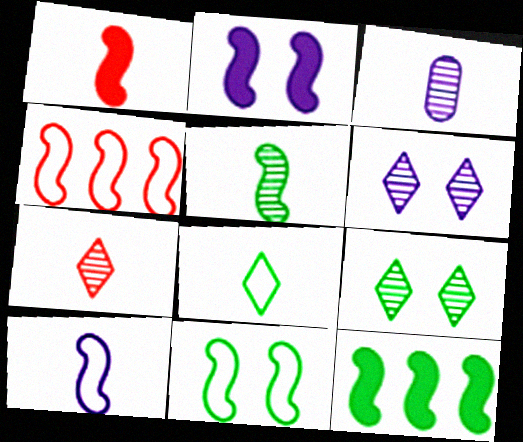[[1, 2, 12], 
[1, 3, 8], 
[1, 5, 10], 
[2, 4, 5], 
[3, 5, 7], 
[4, 10, 11], 
[5, 11, 12]]